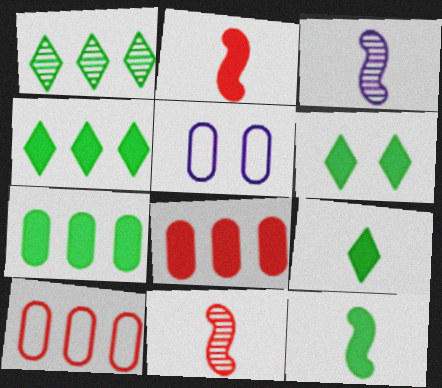[[1, 2, 5], 
[3, 6, 10], 
[4, 5, 11], 
[4, 6, 9], 
[6, 7, 12]]